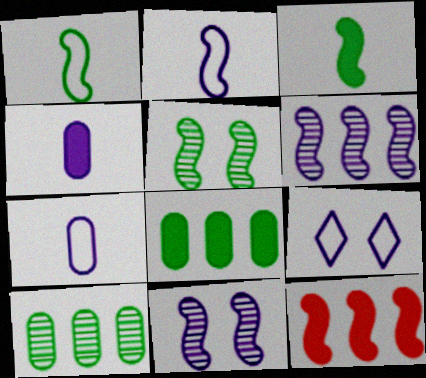[[1, 11, 12], 
[2, 5, 12], 
[4, 6, 9]]